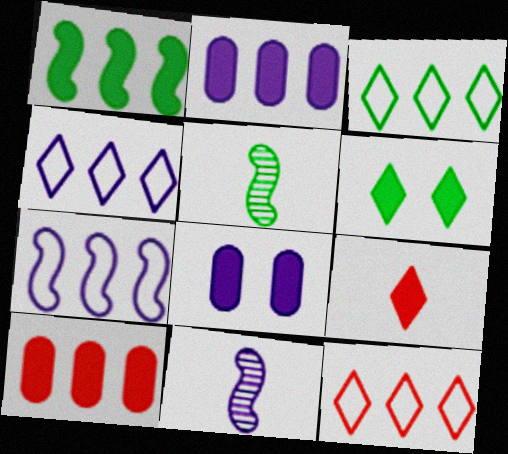[[1, 8, 9], 
[3, 4, 12], 
[4, 8, 11], 
[5, 8, 12]]